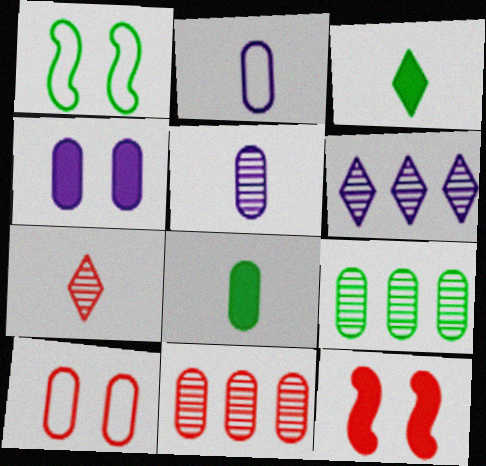[[1, 3, 9]]